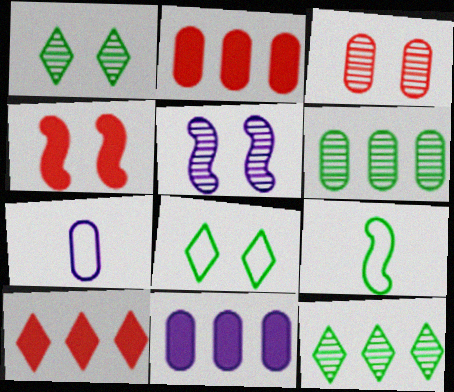[[1, 3, 5], 
[4, 7, 12]]